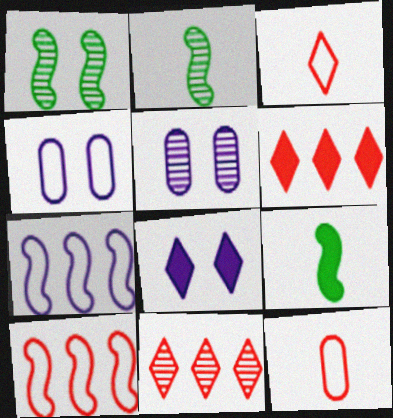[[2, 4, 6], 
[2, 5, 11], 
[4, 9, 11]]